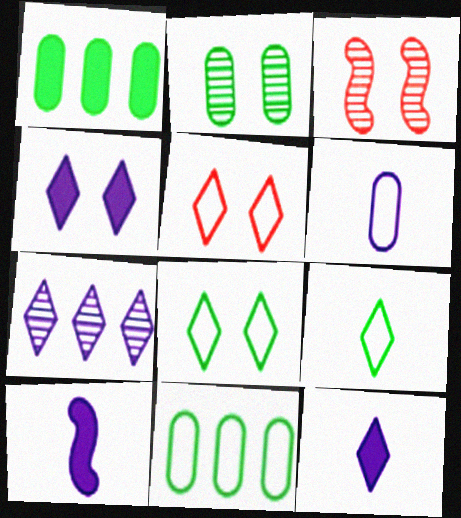[[3, 11, 12]]